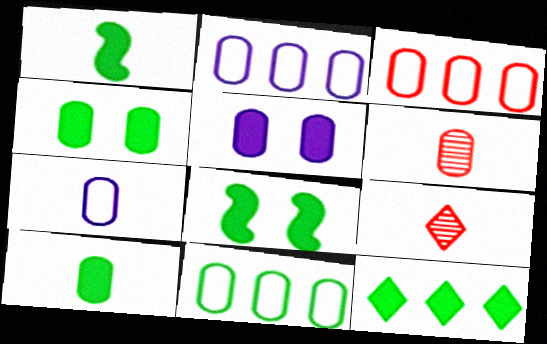[[1, 4, 12], 
[1, 7, 9], 
[2, 3, 11], 
[2, 4, 6], 
[2, 8, 9], 
[5, 6, 11], 
[6, 7, 10], 
[8, 10, 12]]